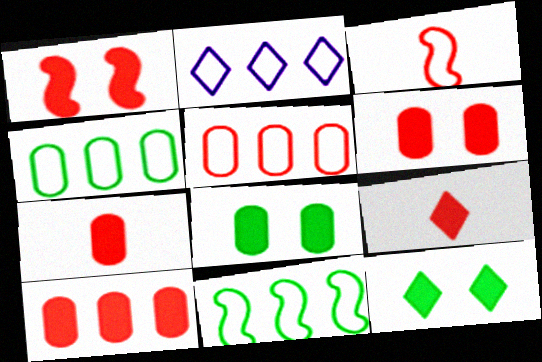[[1, 9, 10], 
[2, 5, 11], 
[6, 7, 10]]